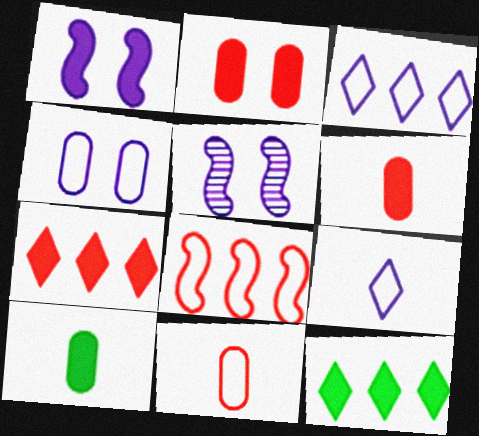[[1, 6, 12], 
[1, 7, 10], 
[5, 11, 12]]